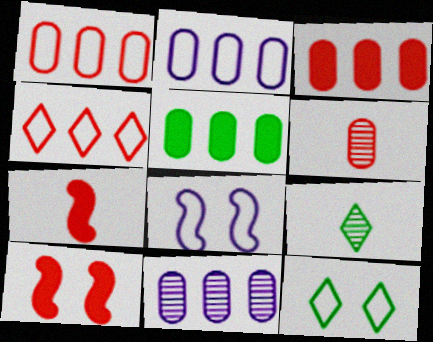[[1, 5, 11], 
[2, 9, 10], 
[3, 8, 9], 
[4, 6, 10], 
[7, 11, 12]]